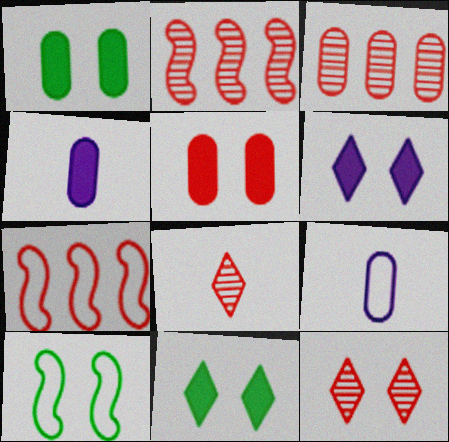[[1, 3, 9], 
[2, 9, 11], 
[5, 7, 8]]